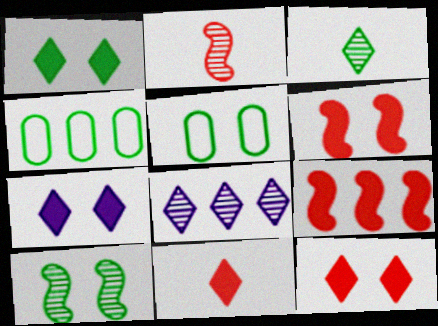[[1, 5, 10], 
[1, 7, 12], 
[2, 4, 7], 
[4, 8, 9]]